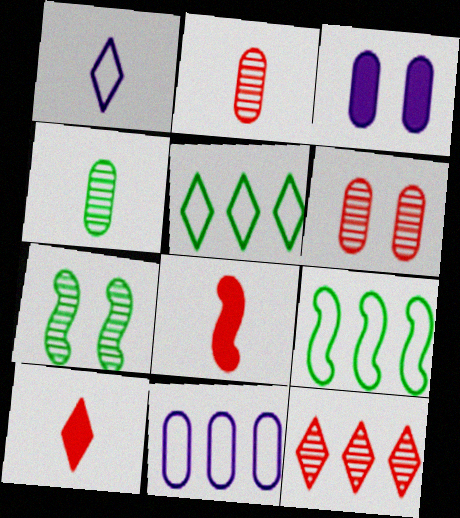[[1, 4, 8], 
[7, 10, 11]]